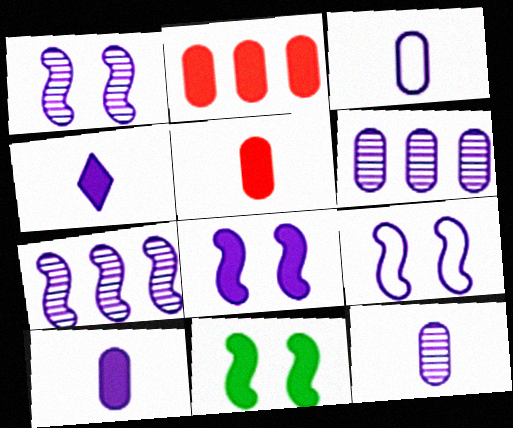[[1, 8, 9], 
[2, 4, 11], 
[3, 10, 12], 
[4, 6, 9]]